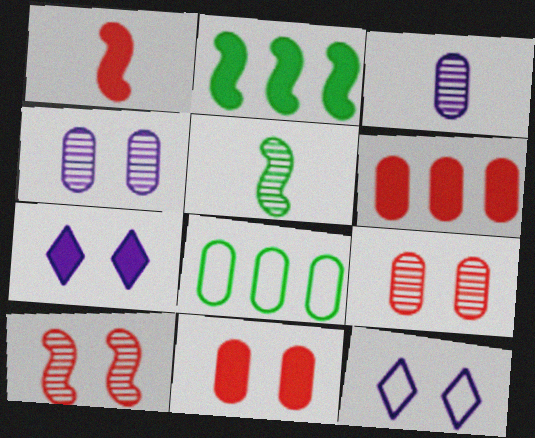[[3, 8, 11], 
[5, 6, 12]]